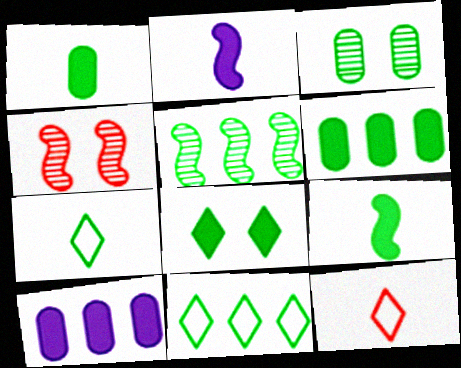[[3, 9, 11], 
[4, 7, 10], 
[5, 6, 11], 
[6, 8, 9]]